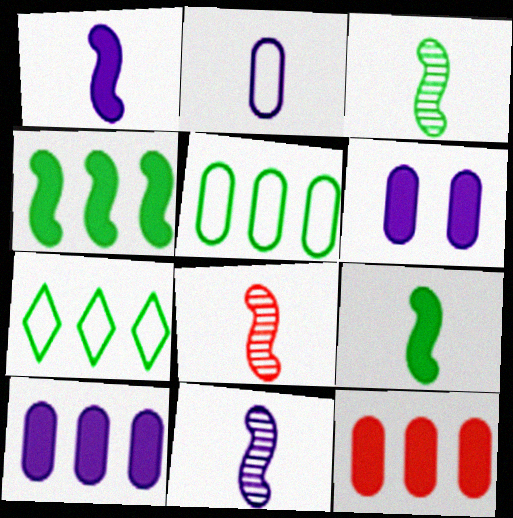[[3, 8, 11], 
[6, 7, 8]]